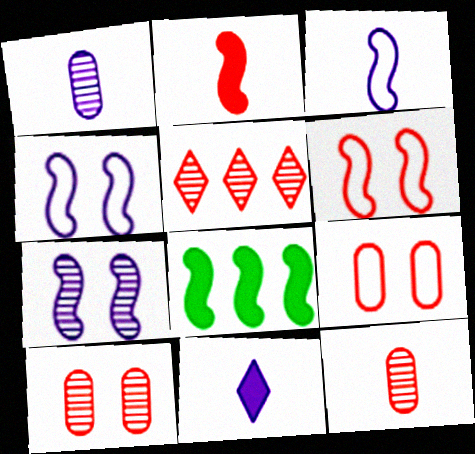[[1, 3, 11], 
[2, 5, 9]]